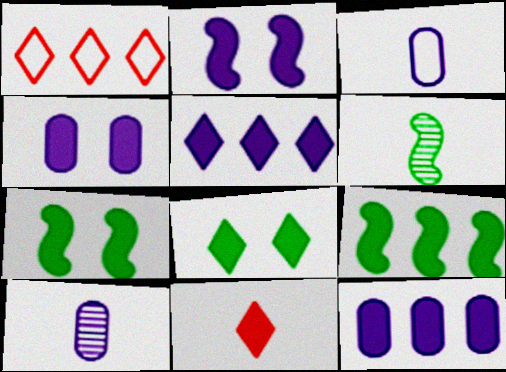[[1, 4, 6], 
[1, 7, 10], 
[3, 6, 11], 
[4, 9, 11], 
[5, 8, 11], 
[7, 11, 12]]